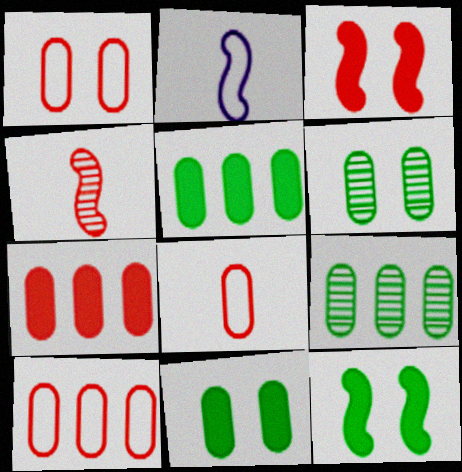[[1, 8, 10]]